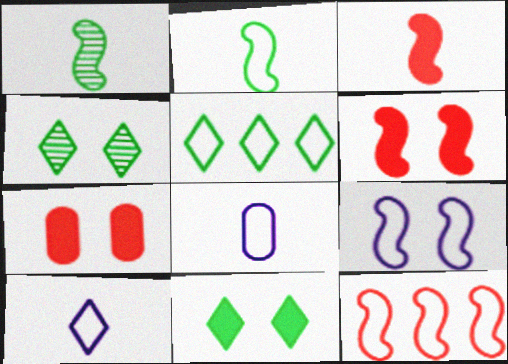[[2, 9, 12], 
[4, 7, 9]]